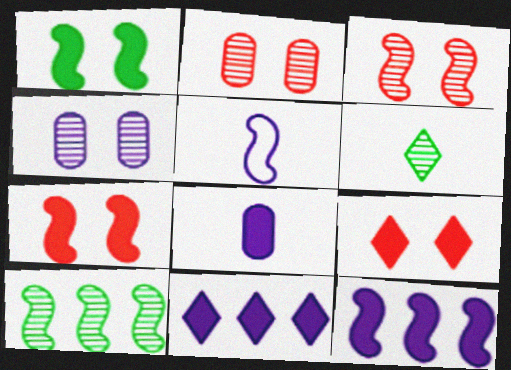[[4, 5, 11], 
[5, 7, 10]]